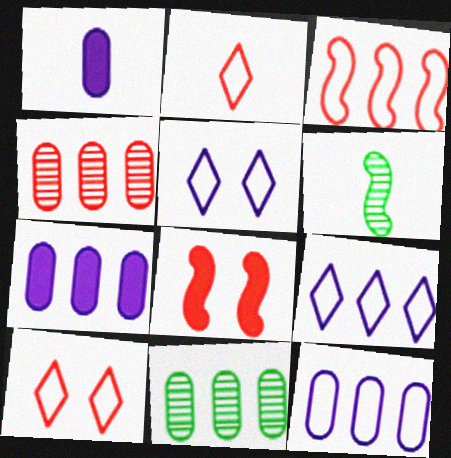[[1, 2, 6], 
[2, 4, 8], 
[6, 7, 10]]